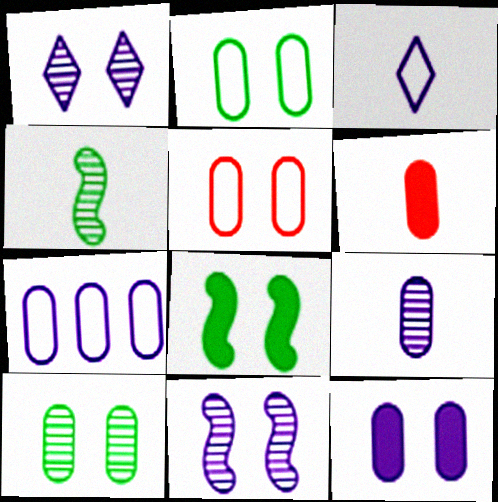[[1, 5, 8], 
[3, 4, 6], 
[5, 10, 12], 
[6, 7, 10], 
[7, 9, 12]]